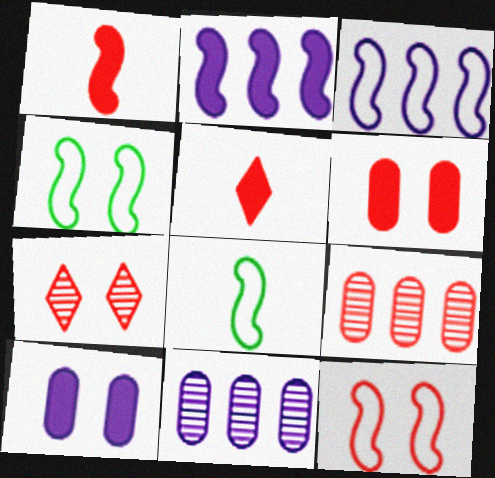[[3, 8, 12], 
[4, 5, 11], 
[4, 7, 10], 
[5, 9, 12], 
[6, 7, 12]]